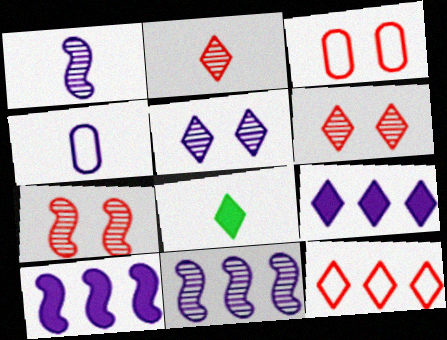[[3, 8, 11], 
[4, 5, 10], 
[5, 8, 12]]